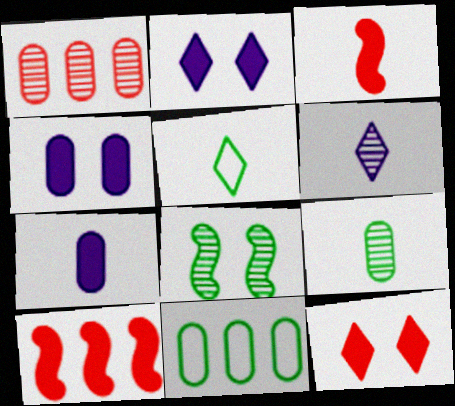[[1, 6, 8]]